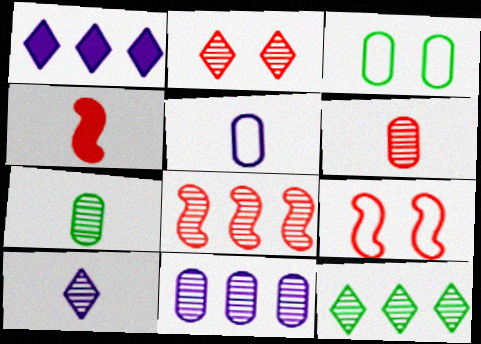[[1, 7, 9], 
[2, 6, 8], 
[2, 10, 12], 
[4, 8, 9], 
[8, 11, 12]]